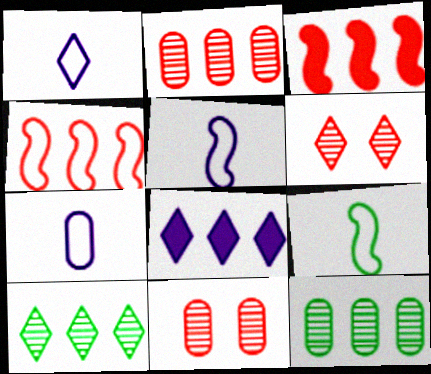[[1, 5, 7], 
[4, 8, 12], 
[8, 9, 11]]